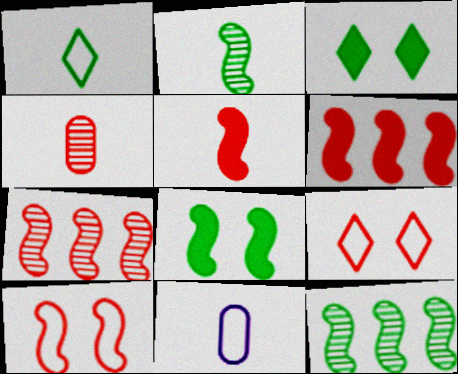[[3, 7, 11], 
[4, 6, 9], 
[5, 7, 10]]